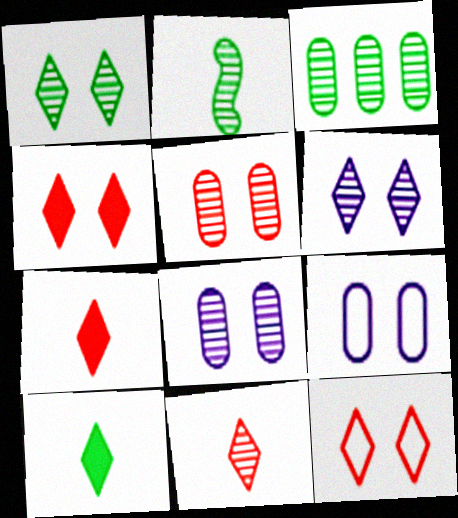[[1, 2, 3]]